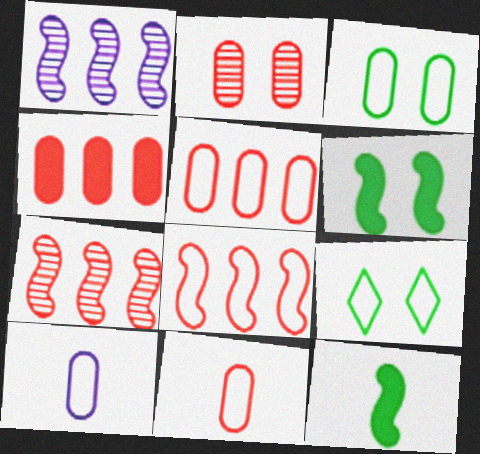[[2, 4, 11], 
[3, 5, 10], 
[8, 9, 10]]